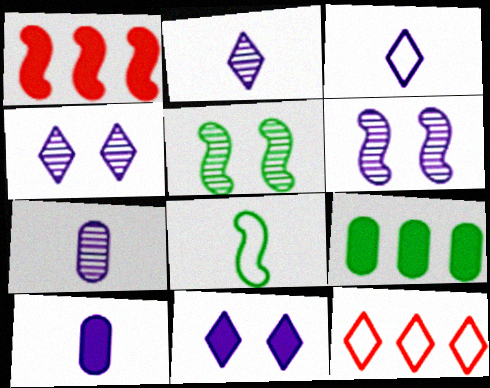[[1, 6, 8], 
[5, 10, 12]]